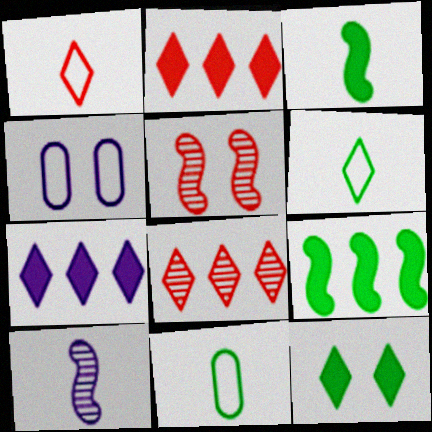[[3, 4, 8], 
[4, 5, 12], 
[4, 7, 10], 
[5, 7, 11]]